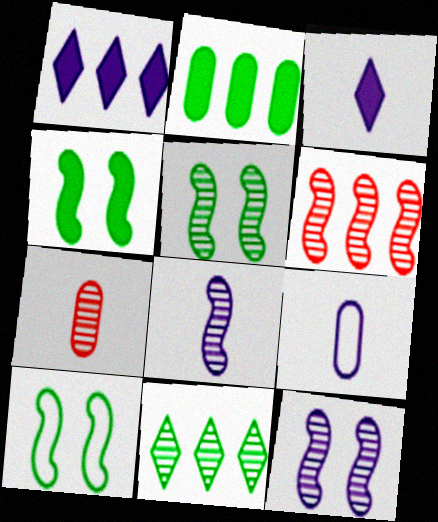[[1, 7, 10], 
[1, 9, 12], 
[3, 8, 9], 
[4, 5, 10], 
[5, 6, 8], 
[7, 11, 12]]